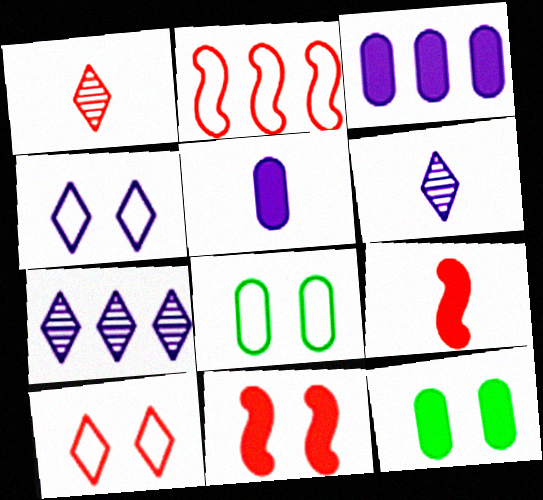[[2, 6, 12], 
[7, 8, 9]]